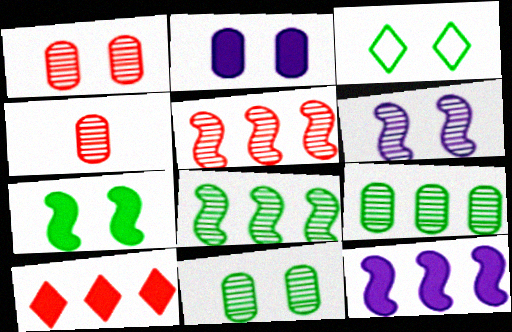[[3, 4, 12], 
[3, 7, 11]]